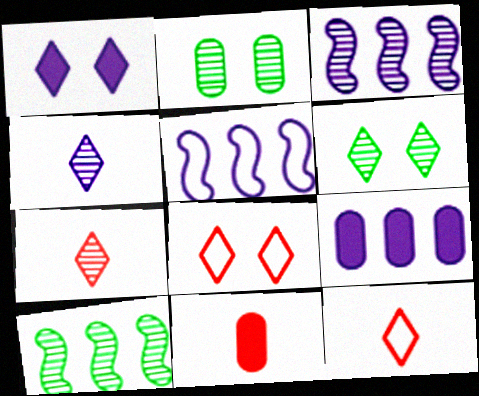[[1, 6, 8], 
[2, 3, 7], 
[5, 6, 11]]